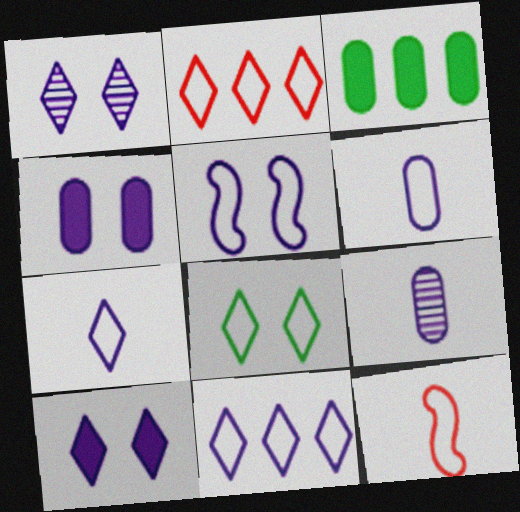[[1, 3, 12], 
[1, 4, 5], 
[2, 7, 8], 
[5, 6, 11]]